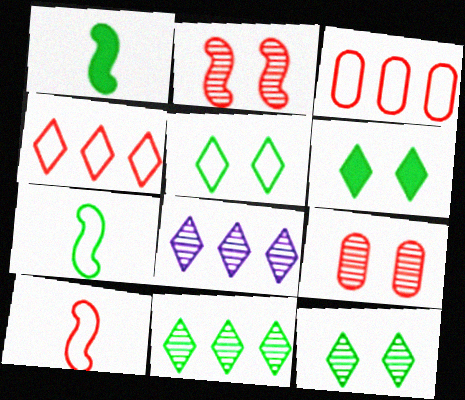[[5, 6, 12]]